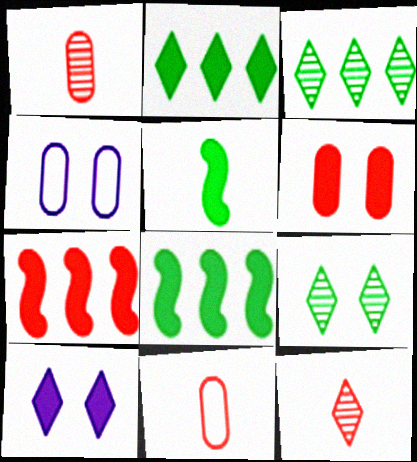[[4, 8, 12]]